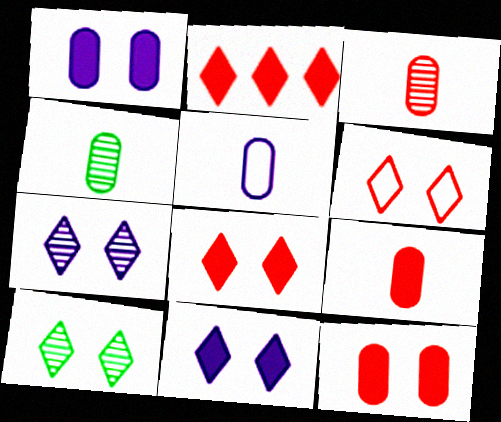[[4, 5, 9], 
[6, 10, 11]]